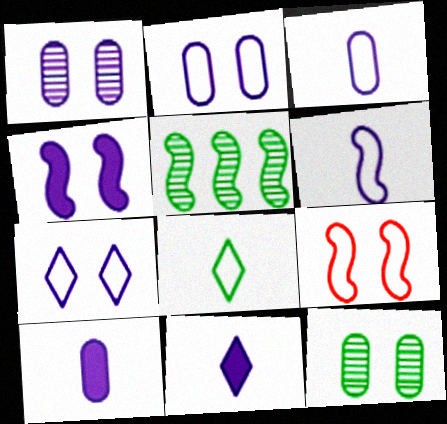[[1, 4, 7]]